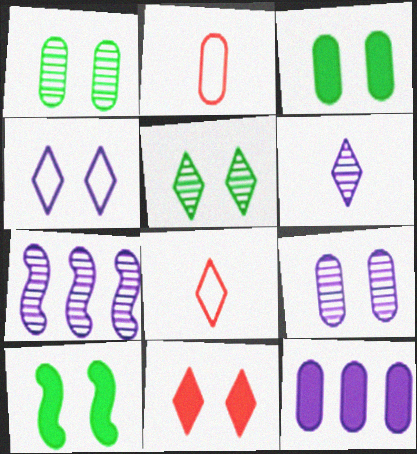[[1, 2, 12], 
[3, 7, 8], 
[4, 5, 11], 
[6, 7, 9]]